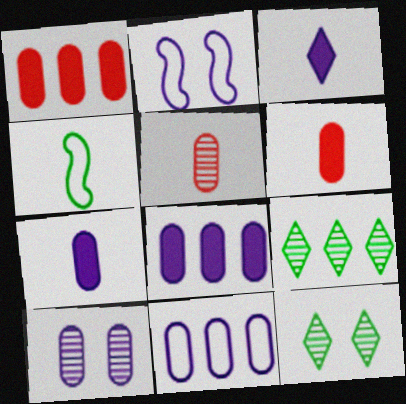[[2, 6, 9], 
[3, 4, 5], 
[7, 10, 11]]